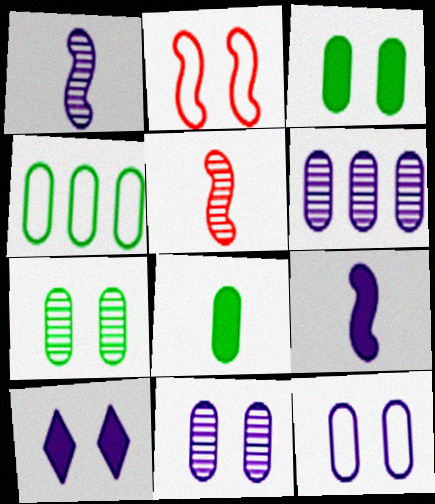[[2, 7, 10], 
[4, 5, 10], 
[4, 7, 8]]